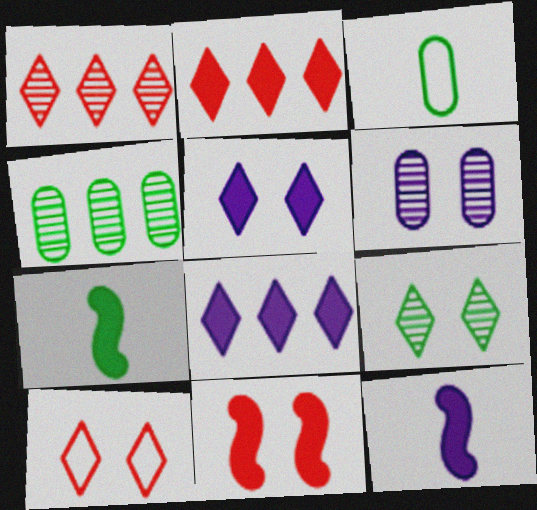[[4, 10, 12], 
[5, 9, 10]]